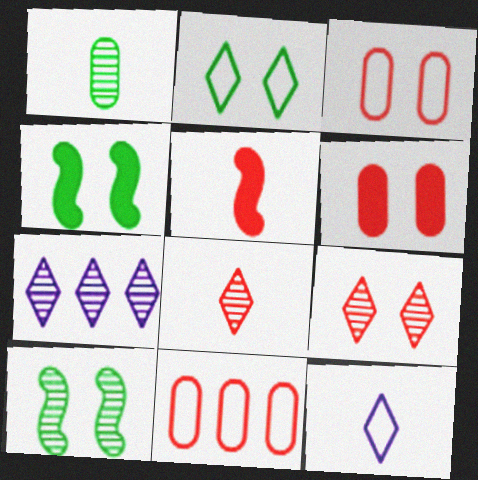[[1, 5, 12], 
[5, 9, 11]]